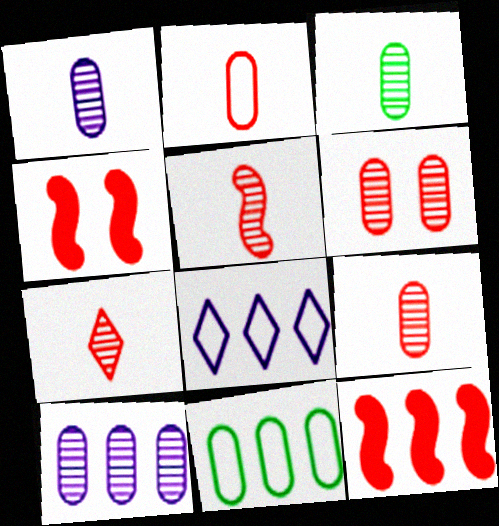[[1, 3, 9], 
[3, 4, 8], 
[3, 6, 10], 
[5, 7, 9]]